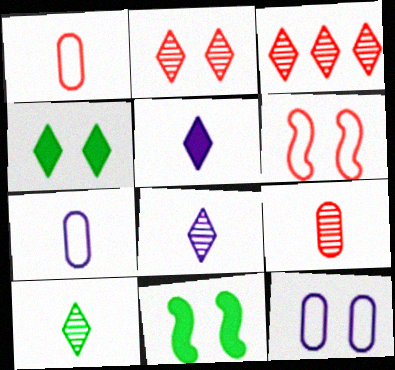[[2, 11, 12], 
[3, 7, 11]]